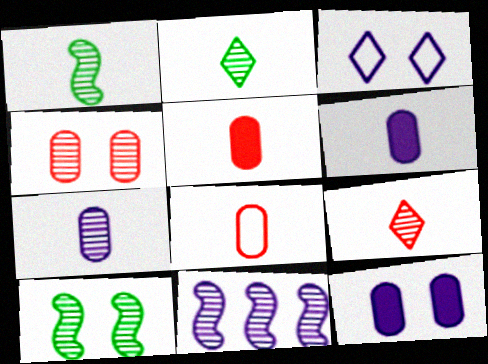[[1, 7, 9], 
[2, 4, 11], 
[3, 6, 11]]